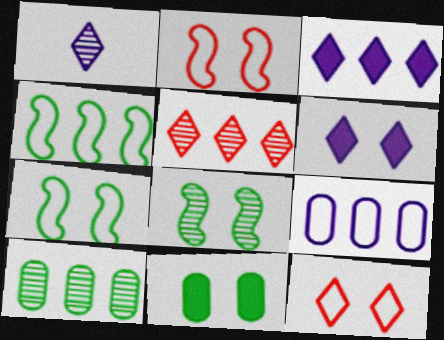[]